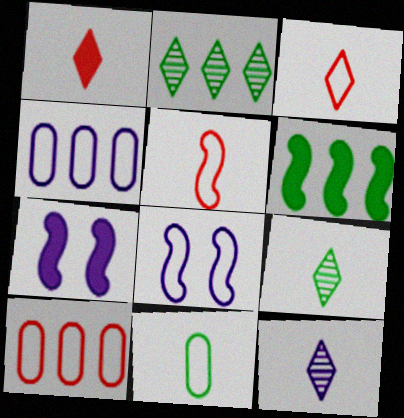[[4, 7, 12], 
[7, 9, 10]]